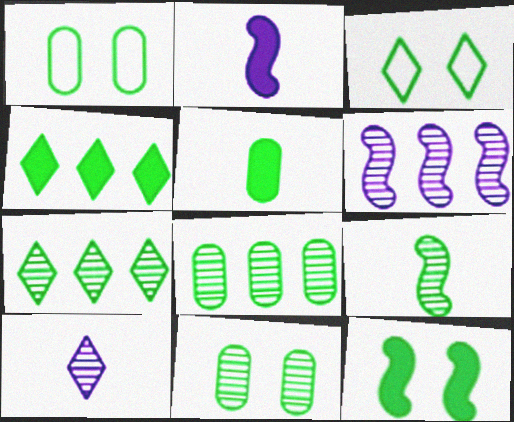[[1, 4, 9], 
[1, 5, 8], 
[3, 11, 12], 
[4, 5, 12], 
[7, 9, 11]]